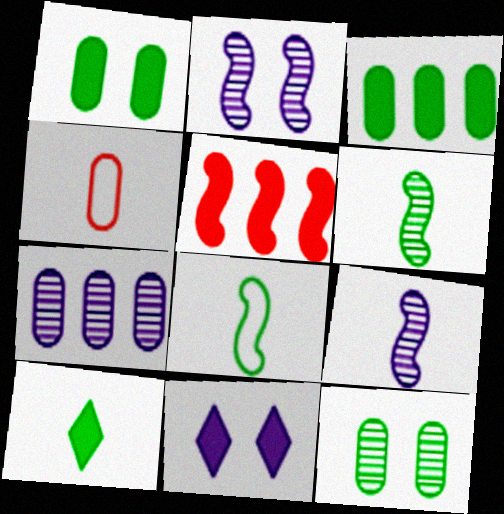[[1, 4, 7], 
[2, 5, 8], 
[4, 9, 10]]